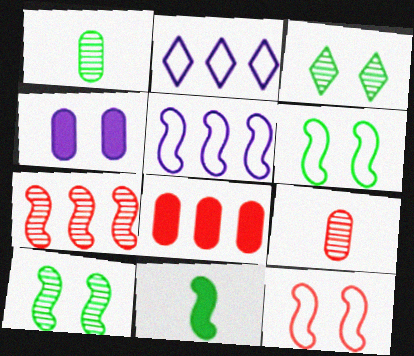[[3, 4, 12]]